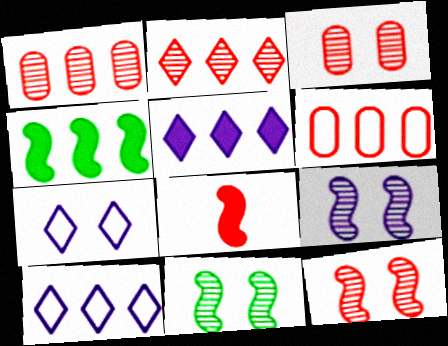[[1, 4, 10], 
[9, 11, 12]]